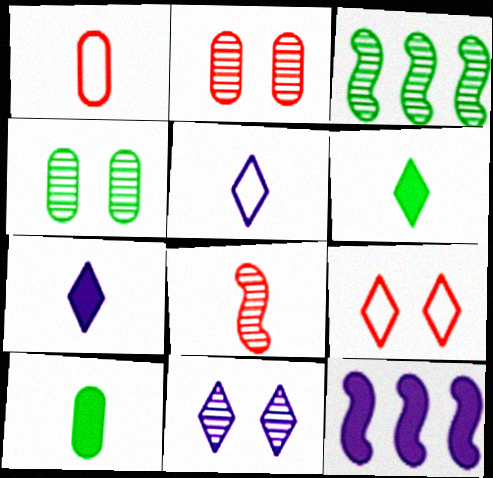[[5, 8, 10]]